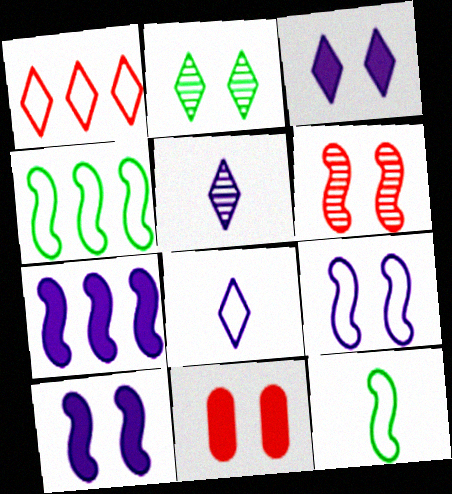[[2, 9, 11], 
[4, 5, 11], 
[6, 7, 12]]